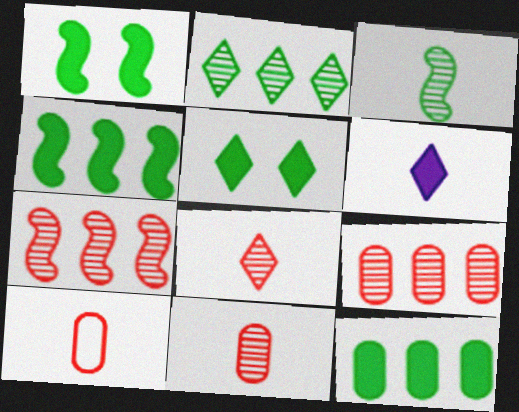[[3, 6, 10]]